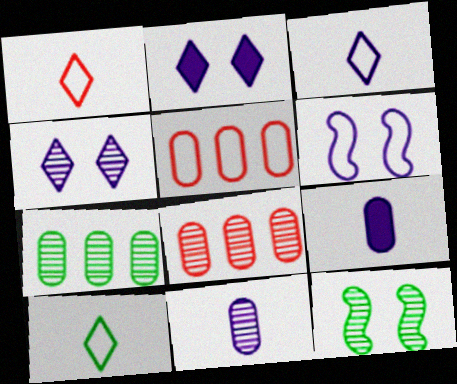[[1, 3, 10], 
[5, 6, 10]]